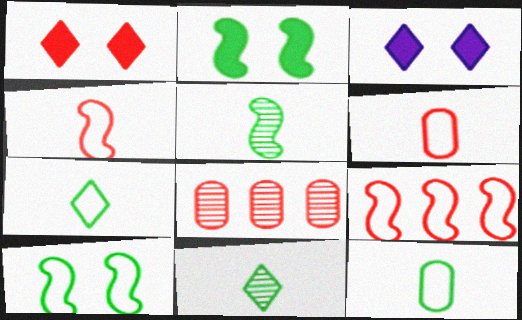[[1, 4, 8]]